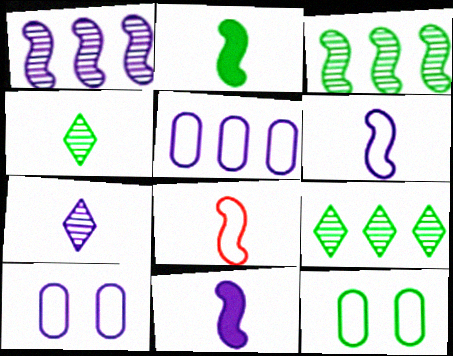[[2, 9, 12]]